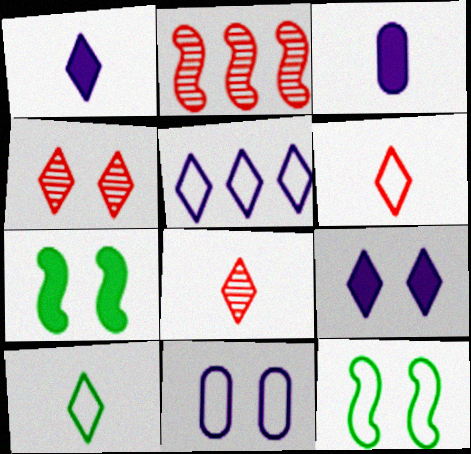[[1, 8, 10], 
[4, 7, 11]]